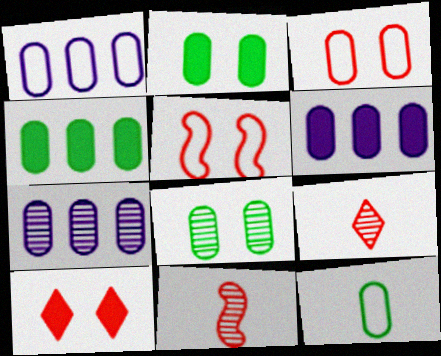[[1, 3, 12], 
[1, 6, 7], 
[4, 8, 12]]